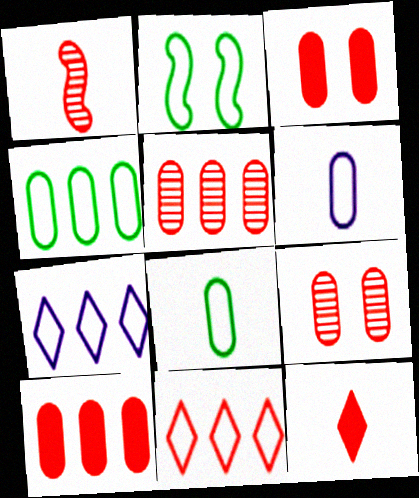[[1, 3, 11], 
[2, 6, 11]]